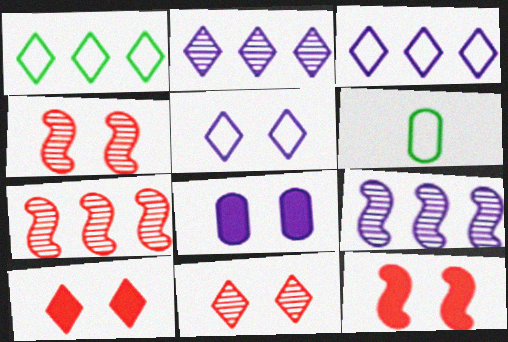[[2, 6, 12], 
[6, 9, 10]]